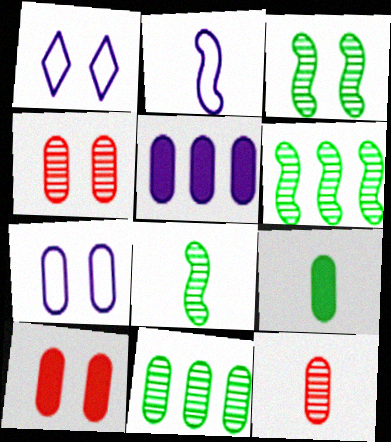[[1, 3, 10], 
[3, 6, 8], 
[5, 9, 10]]